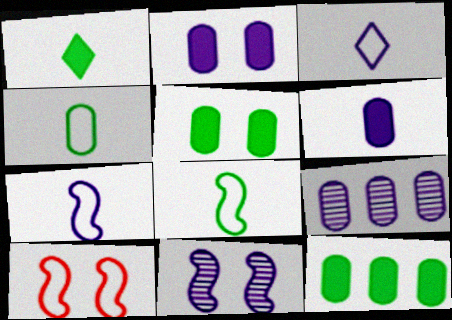[[1, 9, 10]]